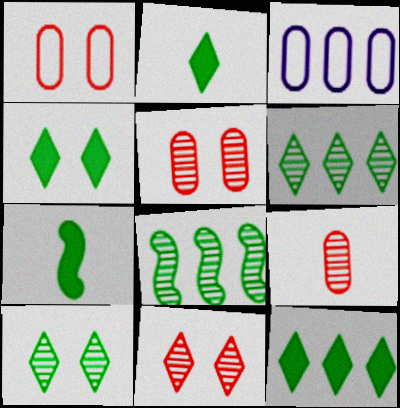[[2, 4, 12], 
[3, 7, 11]]